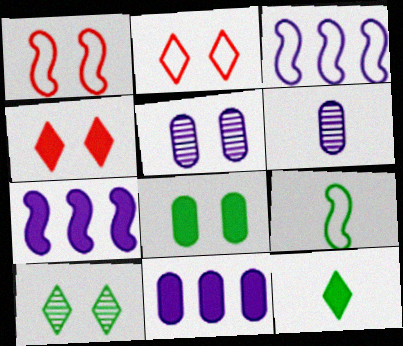[[1, 3, 9]]